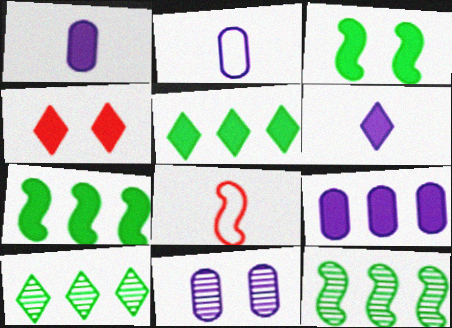[[1, 4, 7], 
[2, 4, 12], 
[2, 9, 11], 
[4, 5, 6], 
[5, 8, 11]]